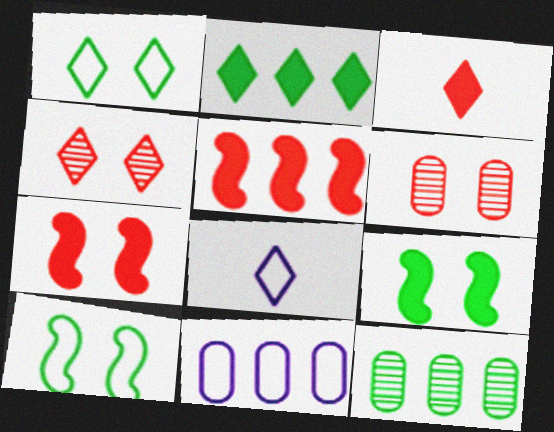[[2, 4, 8], 
[7, 8, 12]]